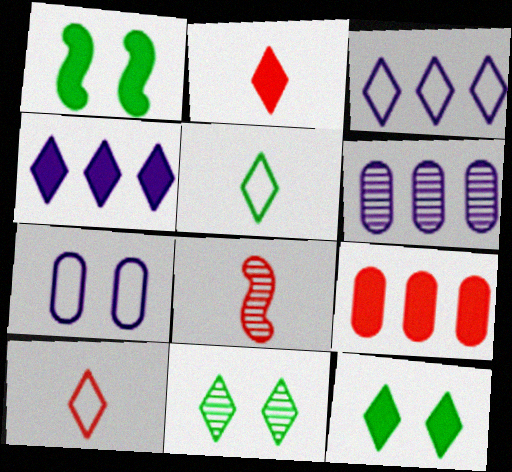[[1, 6, 10], 
[2, 3, 11], 
[2, 4, 12], 
[4, 10, 11], 
[6, 8, 11]]